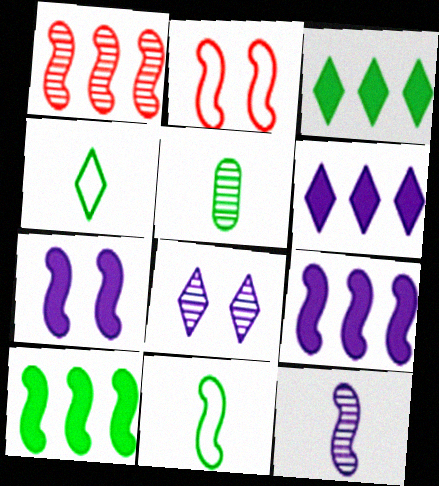[[1, 5, 8], 
[1, 7, 11], 
[2, 5, 6], 
[2, 10, 12]]